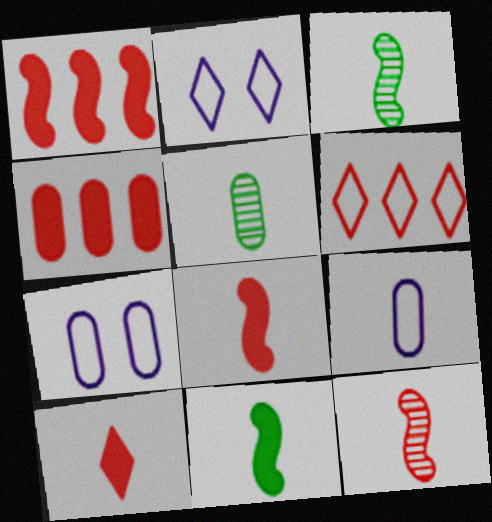[[1, 2, 5], 
[2, 3, 4], 
[3, 9, 10], 
[4, 5, 7]]